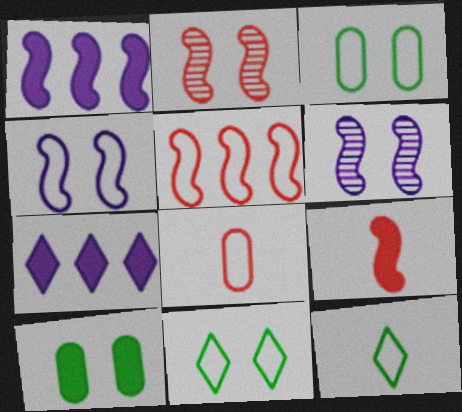[[2, 5, 9], 
[7, 9, 10]]